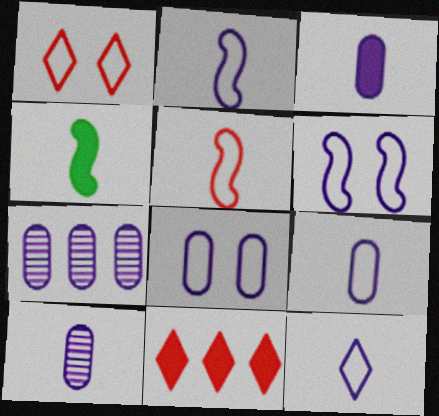[[1, 4, 7], 
[2, 9, 12], 
[3, 7, 8], 
[3, 9, 10]]